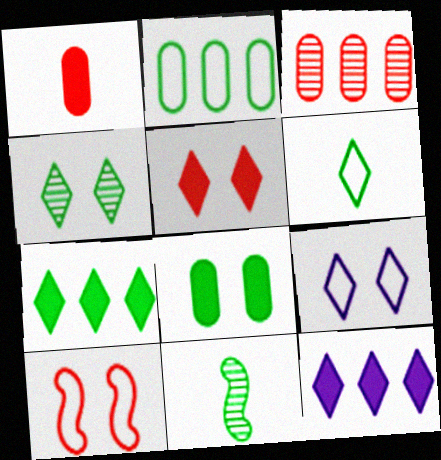[[4, 5, 9], 
[4, 6, 7]]